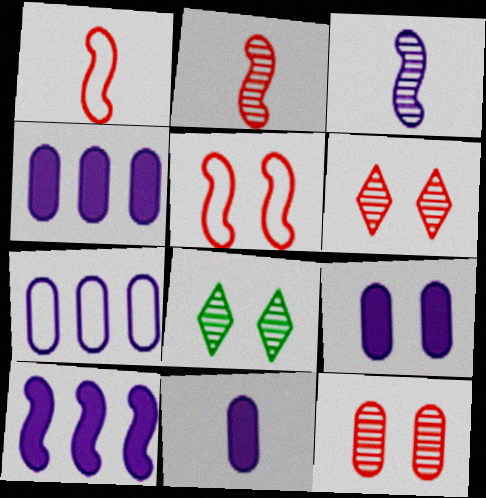[[1, 4, 8], 
[4, 9, 11], 
[5, 8, 9]]